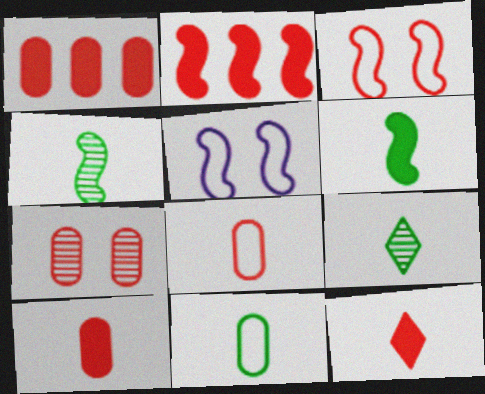[[1, 5, 9], 
[1, 7, 8], 
[2, 4, 5], 
[6, 9, 11]]